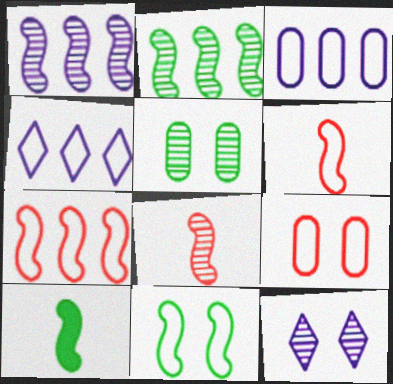[[2, 10, 11]]